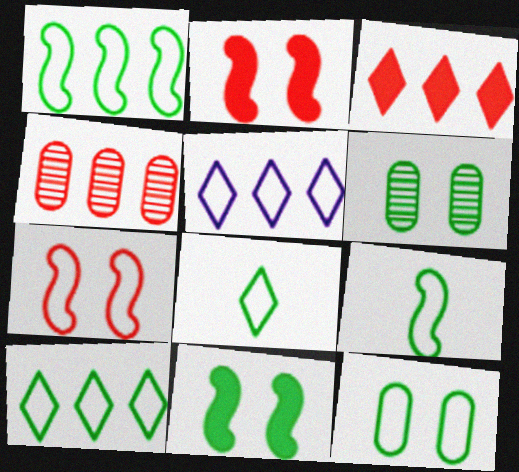[[1, 8, 12], 
[9, 10, 12]]